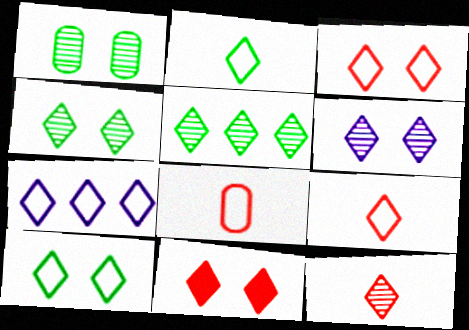[[2, 3, 7], 
[5, 6, 12], 
[6, 10, 11], 
[7, 9, 10]]